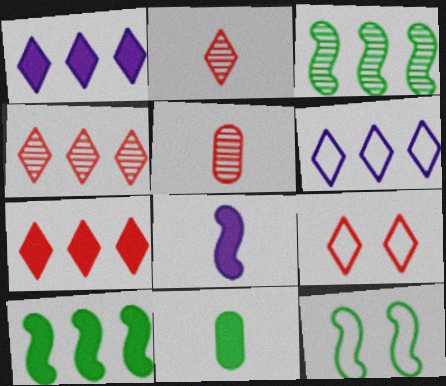[[1, 5, 12], 
[2, 7, 9]]